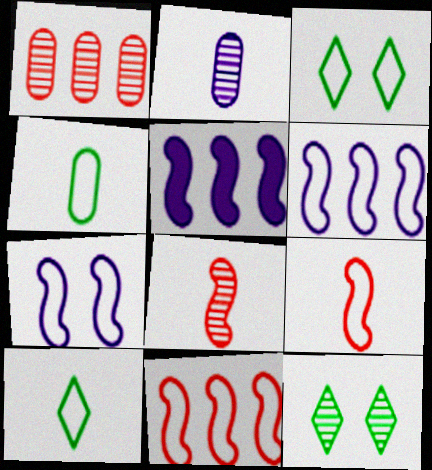[]